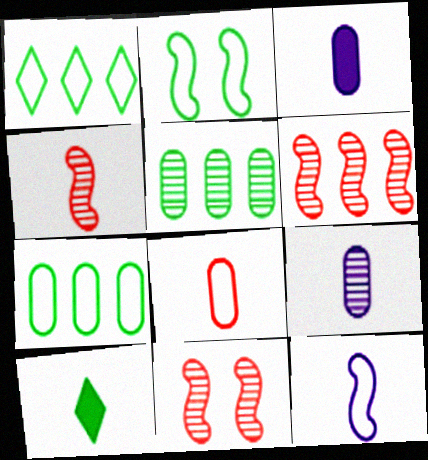[[1, 3, 11], 
[2, 5, 10], 
[4, 6, 11]]